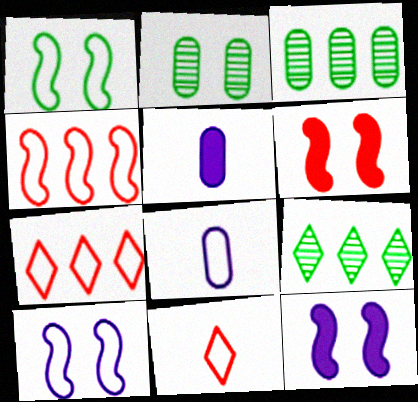[[1, 7, 8], 
[3, 11, 12], 
[6, 8, 9]]